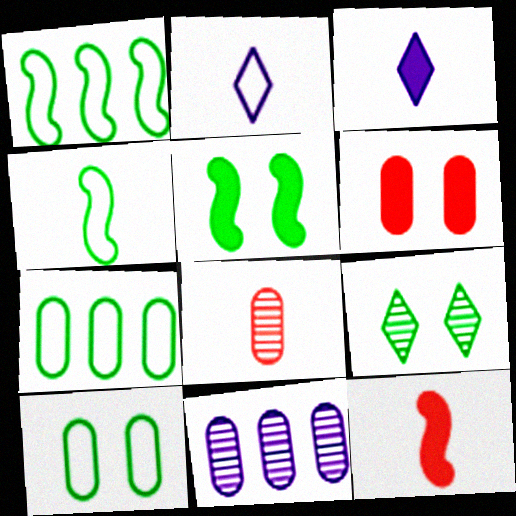[[3, 4, 8], 
[5, 9, 10]]